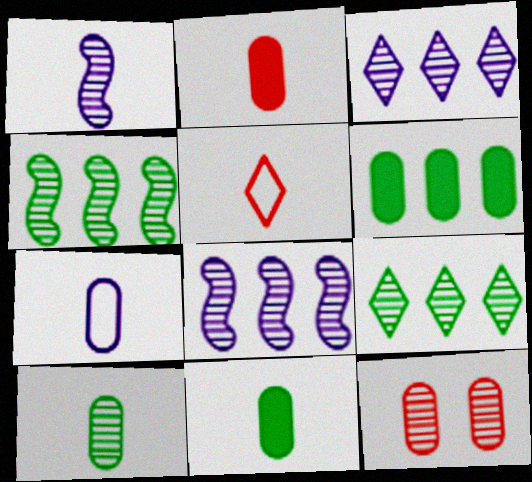[[1, 5, 11], 
[1, 9, 12], 
[2, 7, 10], 
[6, 7, 12]]